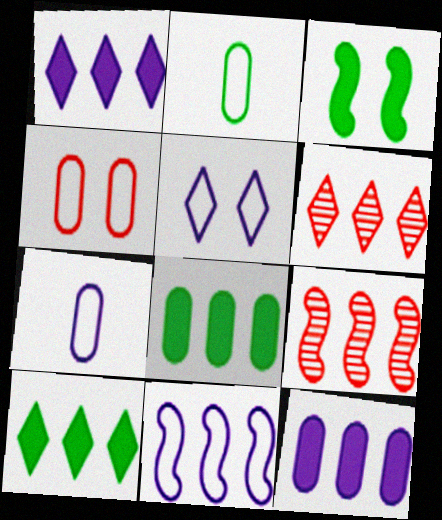[[3, 6, 7], 
[5, 7, 11], 
[6, 8, 11]]